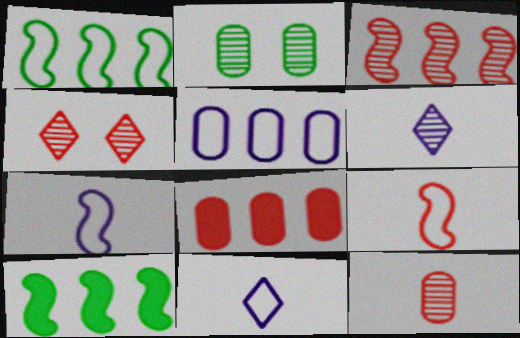[[2, 3, 6], 
[3, 4, 12], 
[4, 8, 9]]